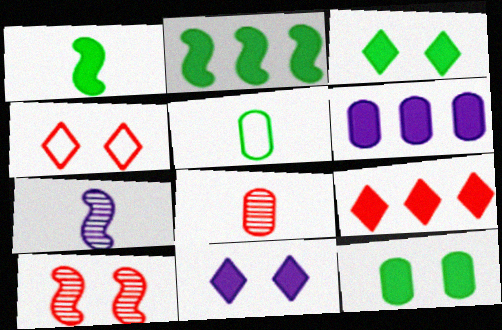[[2, 6, 9]]